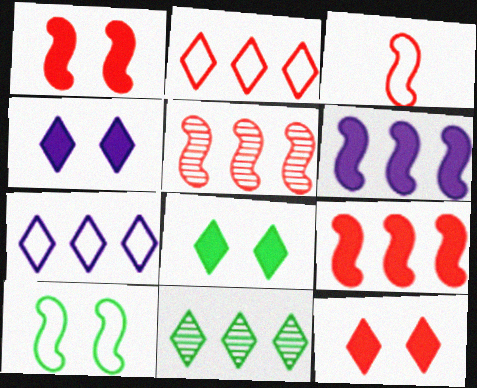[[1, 3, 5], 
[4, 8, 12]]